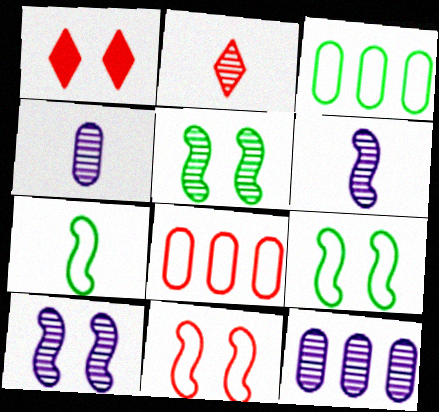[[1, 3, 6], 
[1, 7, 12], 
[2, 5, 12]]